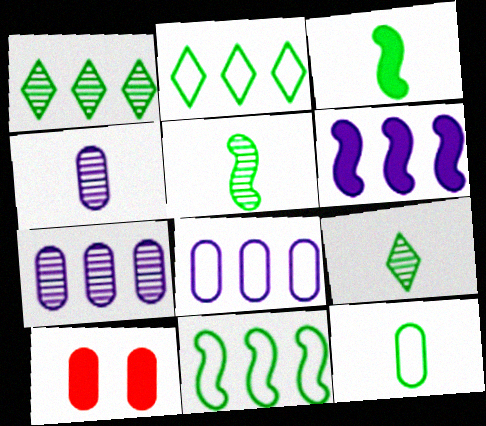[[3, 9, 12], 
[7, 10, 12]]